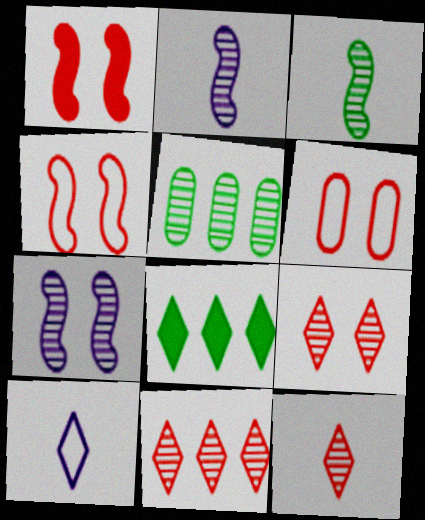[[1, 5, 10], 
[1, 6, 9], 
[2, 5, 9], 
[2, 6, 8], 
[5, 7, 12], 
[8, 9, 10], 
[9, 11, 12]]